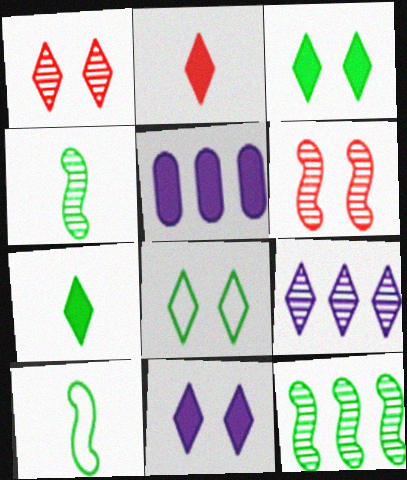[[1, 5, 10], 
[1, 8, 11], 
[2, 8, 9]]